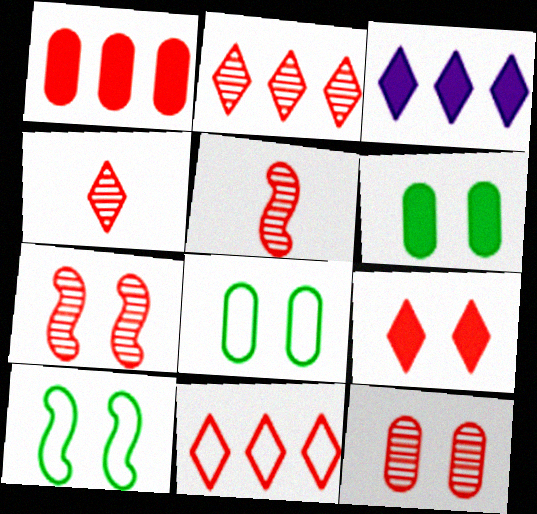[[2, 5, 12], 
[3, 5, 8], 
[4, 9, 11]]